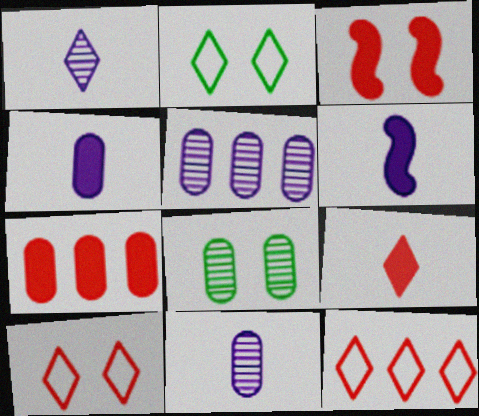[[3, 7, 9], 
[6, 8, 12]]